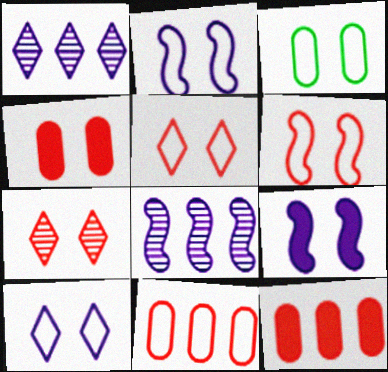[[2, 3, 5], 
[3, 6, 10], 
[3, 7, 9], 
[4, 6, 7]]